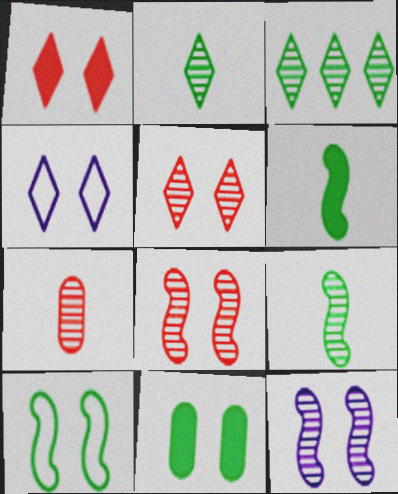[[3, 7, 12], 
[4, 8, 11]]